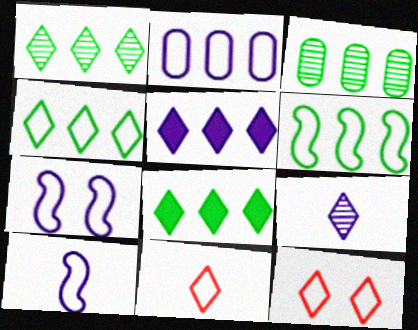[[1, 4, 8], 
[3, 6, 8], 
[8, 9, 12]]